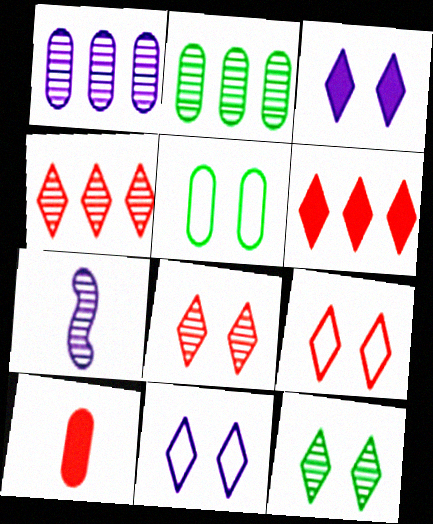[[1, 5, 10], 
[2, 7, 8], 
[3, 9, 12], 
[5, 6, 7]]